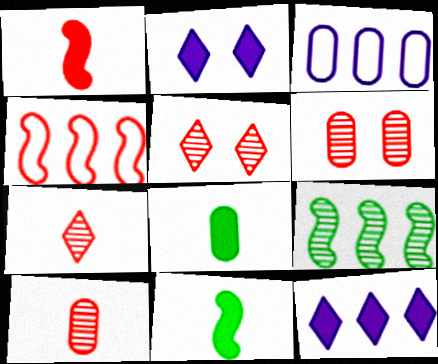[[3, 5, 11], 
[3, 6, 8]]